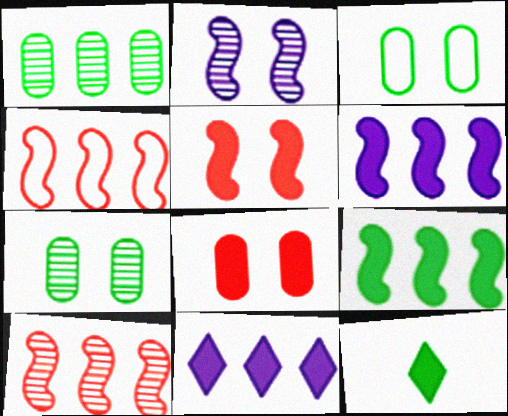[[1, 4, 11], 
[6, 8, 12]]